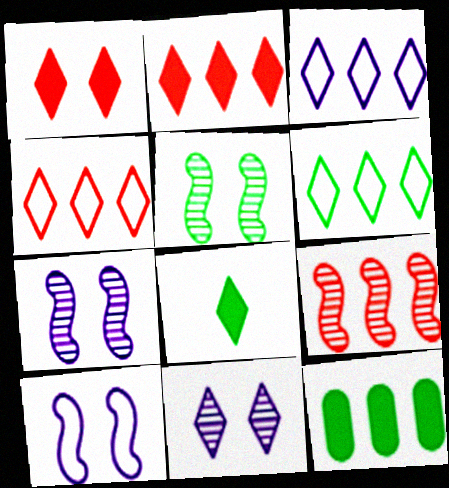[[3, 4, 6], 
[3, 9, 12], 
[4, 8, 11]]